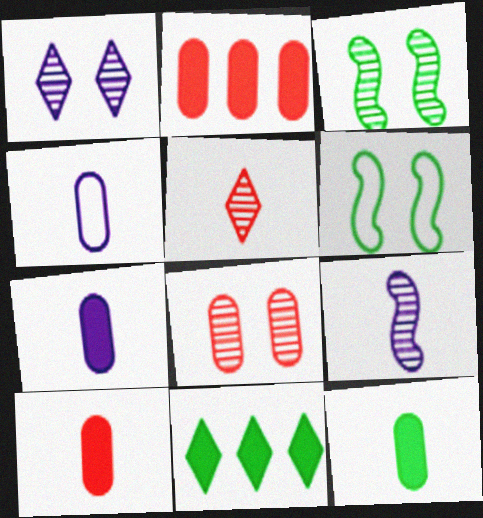[[1, 3, 8], 
[7, 10, 12]]